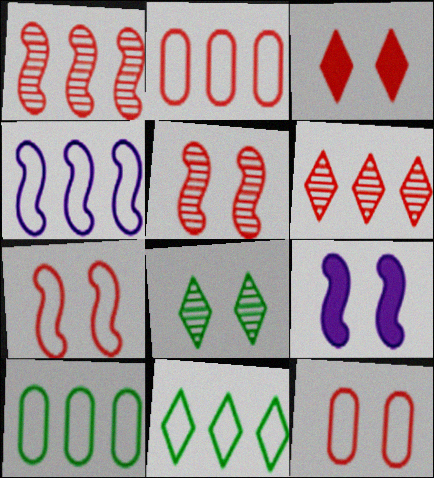[[2, 4, 11], 
[3, 5, 12], 
[8, 9, 12]]